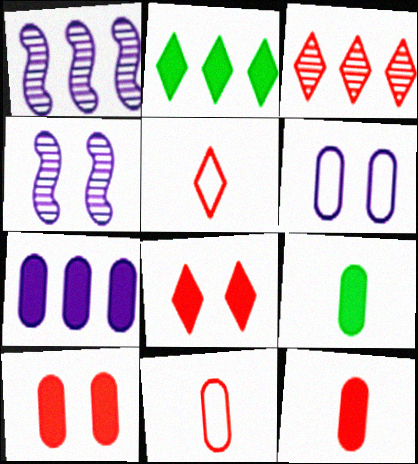[[2, 4, 11], 
[3, 5, 8], 
[7, 9, 10]]